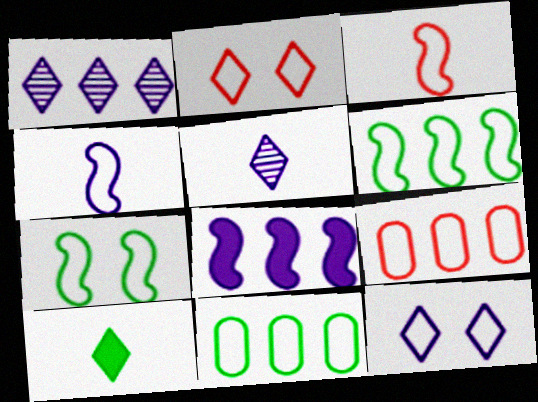[[1, 2, 10], 
[2, 3, 9], 
[2, 4, 11], 
[3, 11, 12]]